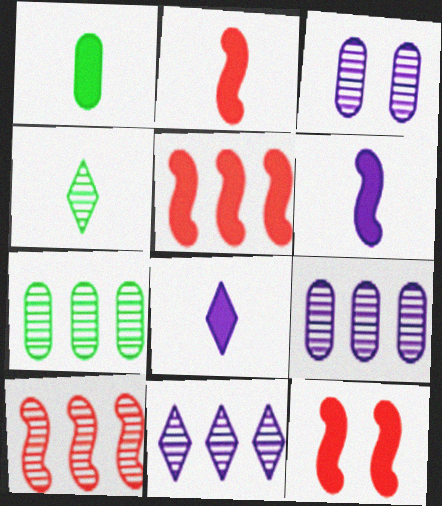[[1, 2, 8], 
[2, 5, 12], 
[3, 4, 10], 
[7, 10, 11]]